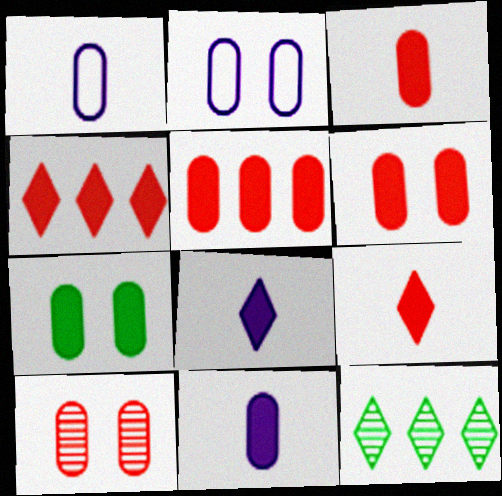[[2, 7, 10], 
[3, 5, 6], 
[5, 7, 11]]